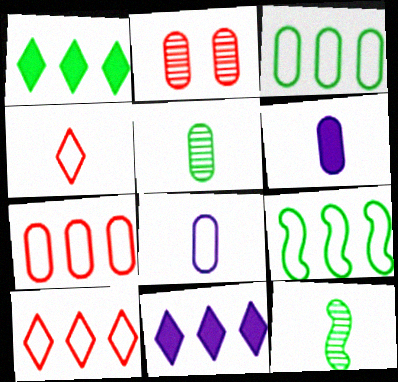[[2, 3, 6], 
[4, 6, 12]]